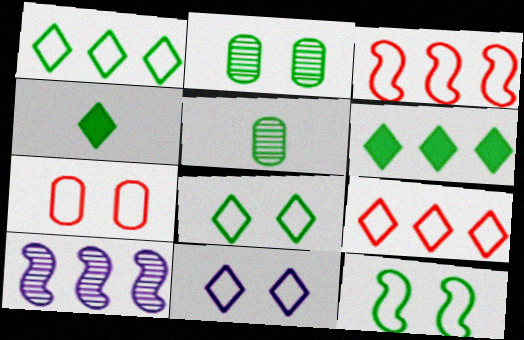[[4, 7, 10], 
[5, 6, 12], 
[7, 11, 12]]